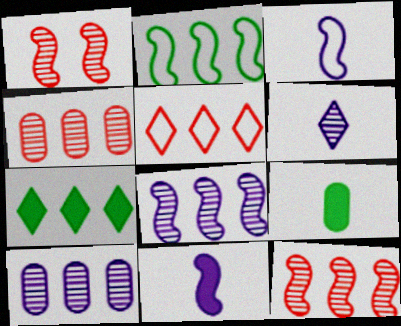[[1, 2, 11]]